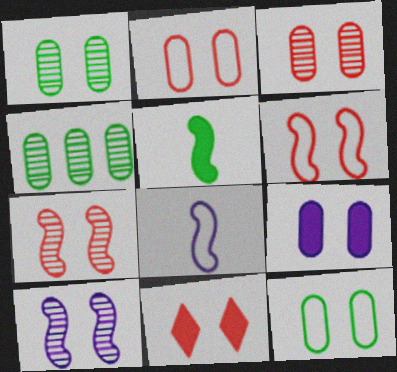[[1, 2, 9], 
[2, 7, 11], 
[3, 6, 11], 
[3, 9, 12], 
[4, 8, 11], 
[10, 11, 12]]